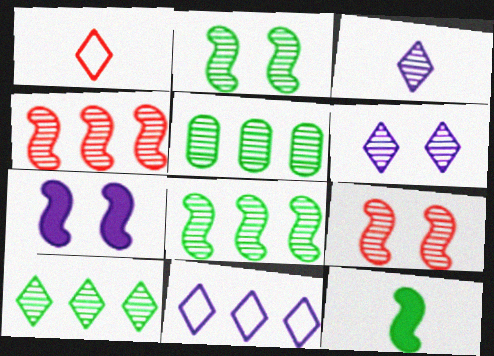[[1, 5, 7], 
[3, 5, 9], 
[5, 8, 10]]